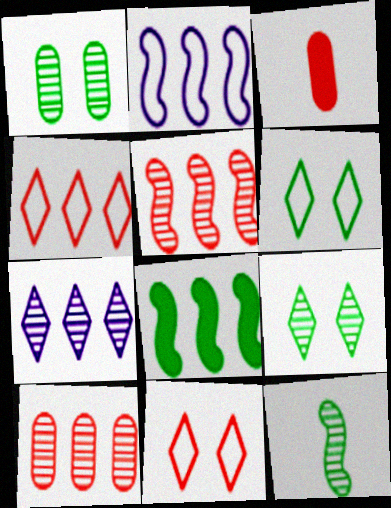[[2, 3, 9], 
[2, 5, 8], 
[3, 5, 11]]